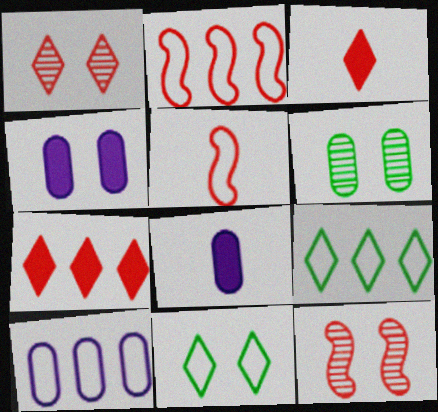[[2, 9, 10], 
[4, 11, 12], 
[5, 10, 11], 
[8, 9, 12]]